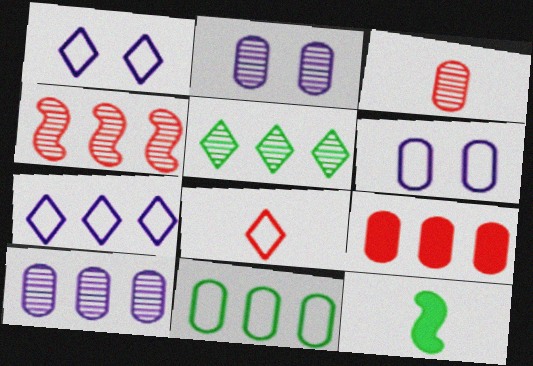[[4, 5, 10], 
[9, 10, 11]]